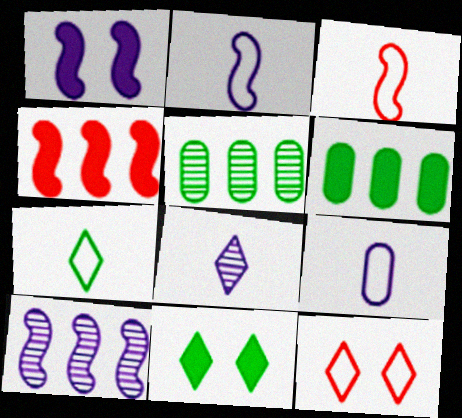[[1, 2, 10], 
[3, 7, 9]]